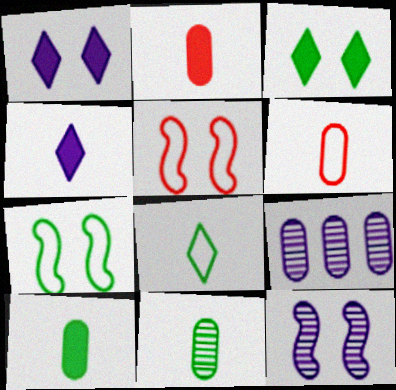[]